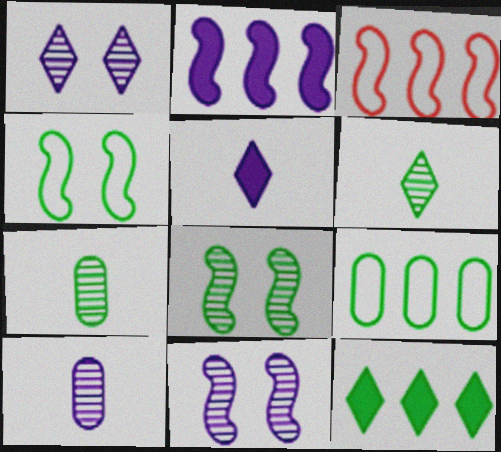[[4, 7, 12]]